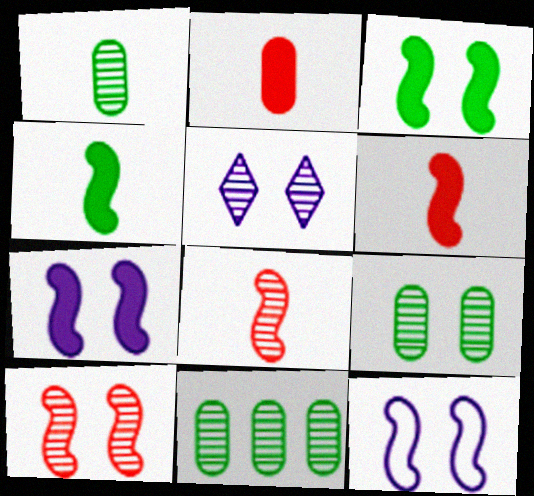[[1, 9, 11], 
[3, 10, 12], 
[5, 8, 11], 
[5, 9, 10]]